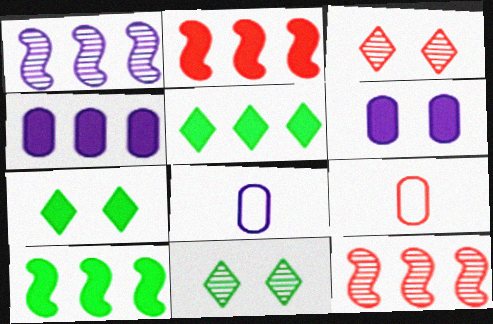[[1, 7, 9], 
[2, 3, 9], 
[2, 4, 5], 
[2, 8, 11], 
[3, 8, 10], 
[7, 8, 12]]